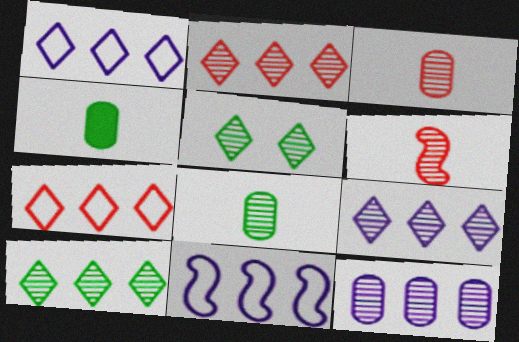[[2, 9, 10], 
[5, 6, 12]]